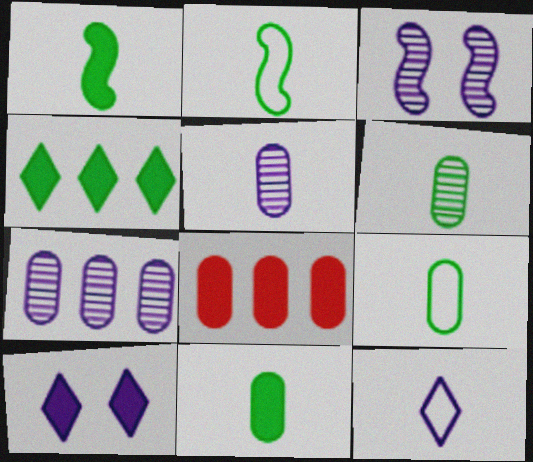[[1, 8, 10], 
[6, 9, 11]]